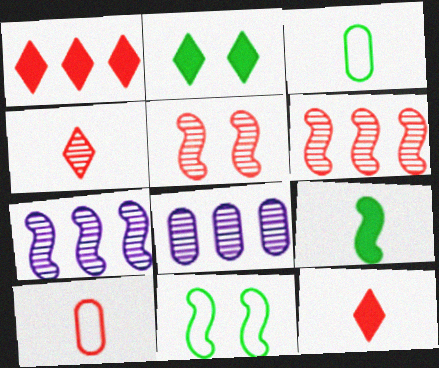[[1, 5, 10], 
[2, 7, 10], 
[8, 11, 12]]